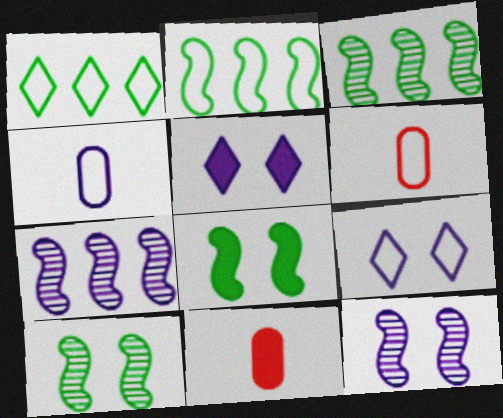[[1, 11, 12], 
[2, 6, 9], 
[3, 5, 6], 
[3, 9, 11], 
[4, 5, 7]]